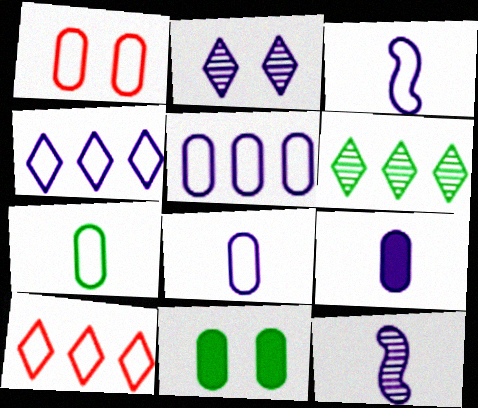[[1, 5, 7], 
[10, 11, 12]]